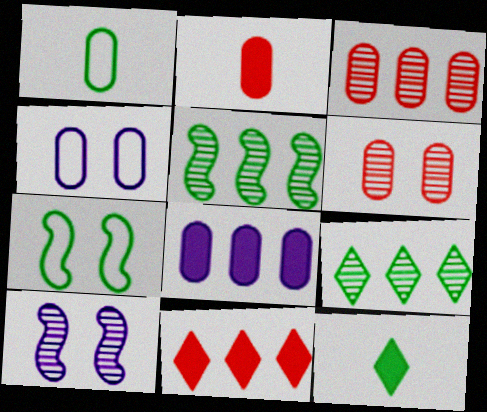[[1, 6, 8], 
[1, 10, 11]]